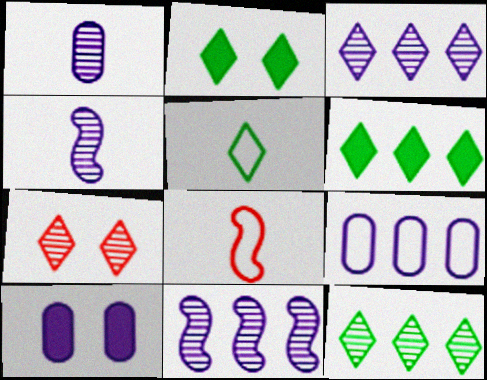[[1, 9, 10], 
[2, 5, 12], 
[8, 10, 12]]